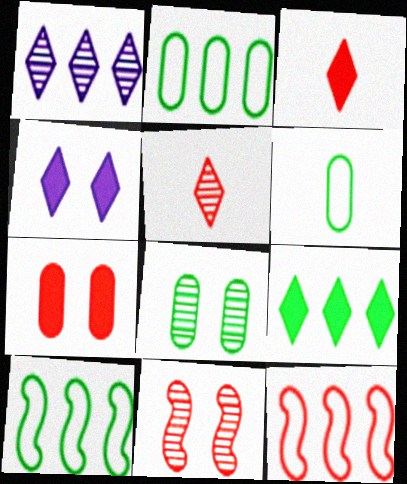[[3, 4, 9], 
[5, 7, 12]]